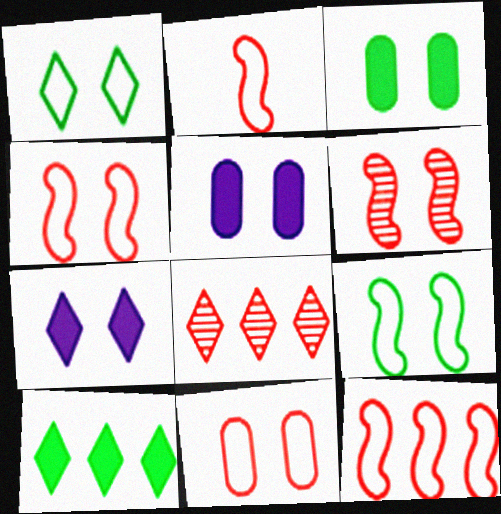[[1, 5, 6], 
[2, 4, 12]]